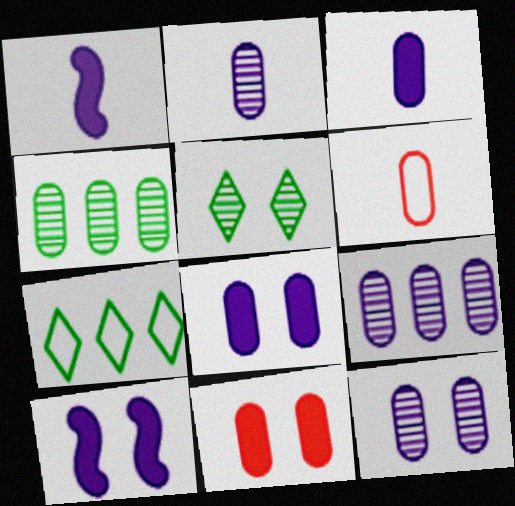[[2, 9, 12], 
[4, 6, 8]]